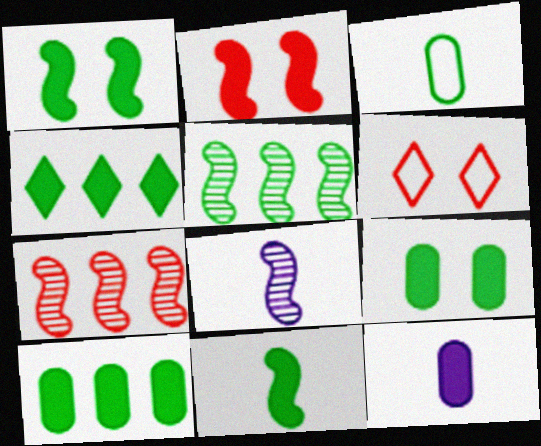[[2, 4, 12], 
[4, 9, 11], 
[5, 6, 12], 
[6, 8, 10]]